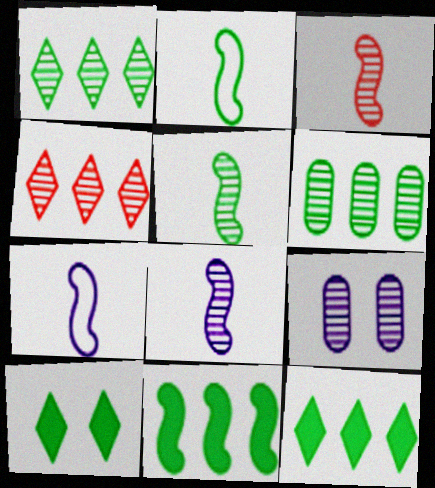[[1, 3, 9], 
[2, 6, 10], 
[3, 5, 8], 
[4, 5, 9]]